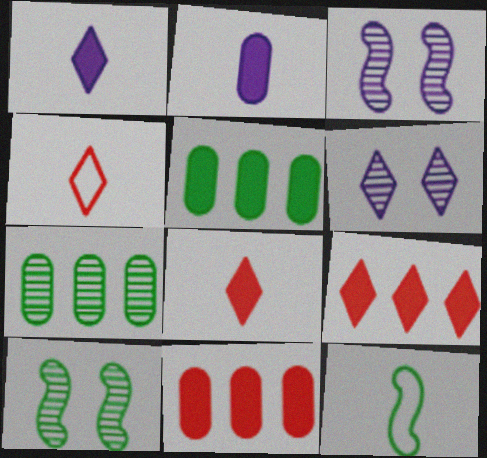[[3, 4, 5], 
[6, 11, 12]]